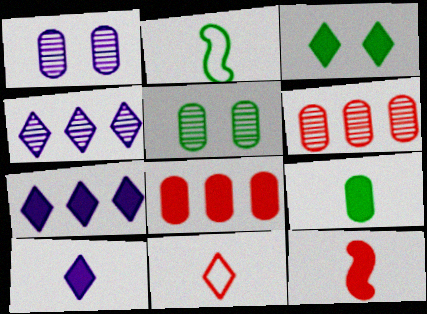[[3, 4, 11], 
[9, 10, 12]]